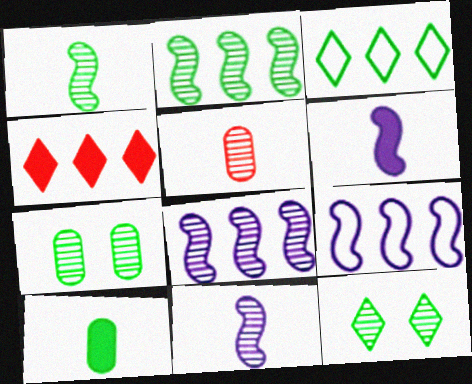[[5, 8, 12]]